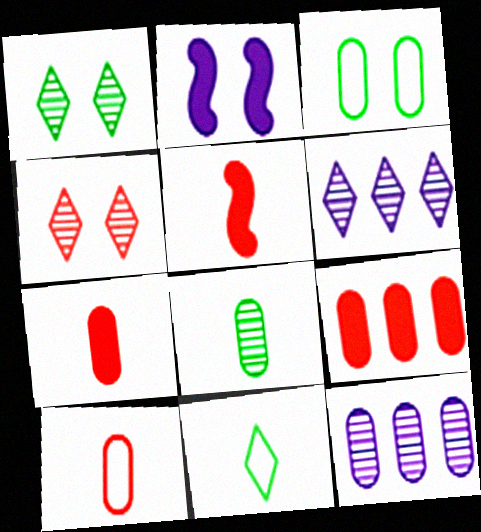[[2, 3, 4], 
[3, 5, 6], 
[3, 7, 12]]